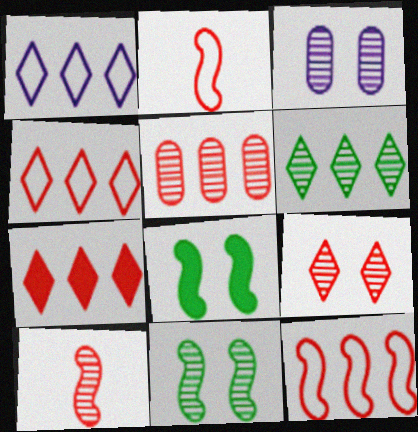[[1, 6, 7], 
[3, 6, 10], 
[3, 9, 11], 
[5, 7, 12], 
[5, 9, 10]]